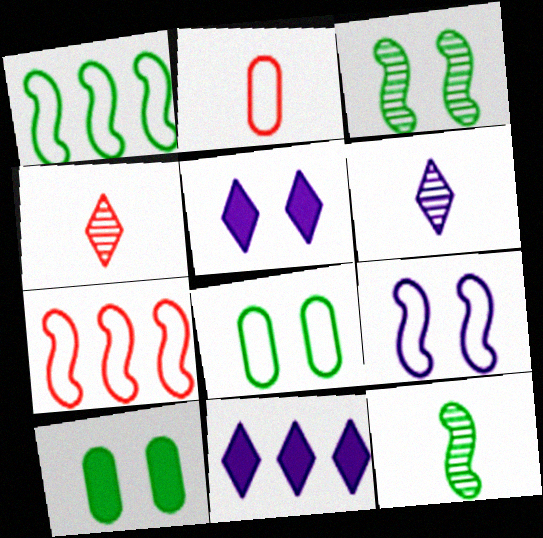[[2, 3, 11], 
[6, 7, 10]]